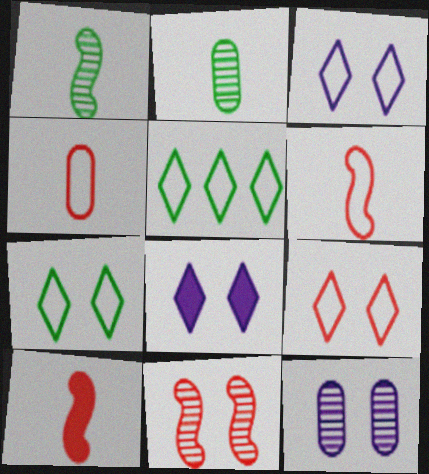[[3, 7, 9], 
[5, 10, 12]]